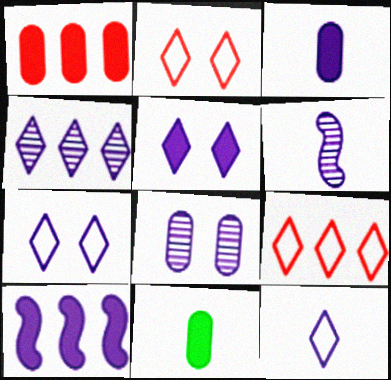[[3, 5, 10], 
[3, 6, 12], 
[4, 5, 12], 
[4, 6, 8], 
[8, 10, 12]]